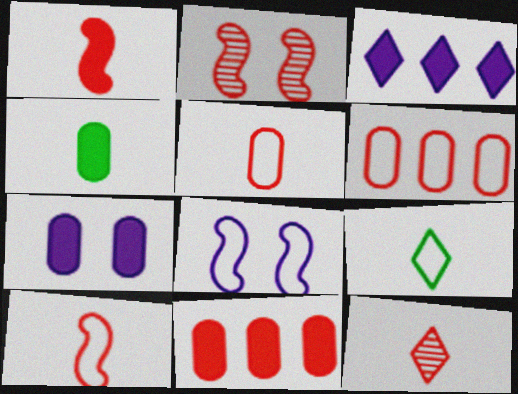[[1, 5, 12], 
[4, 7, 11], 
[6, 8, 9]]